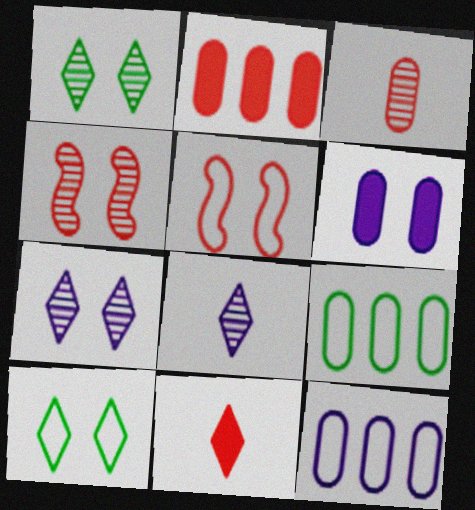[[1, 5, 6], 
[3, 6, 9], 
[4, 6, 10]]